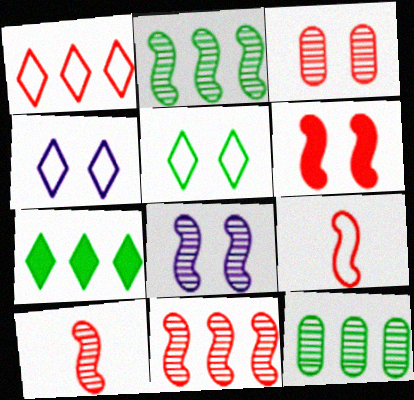[[2, 8, 10], 
[6, 9, 11]]